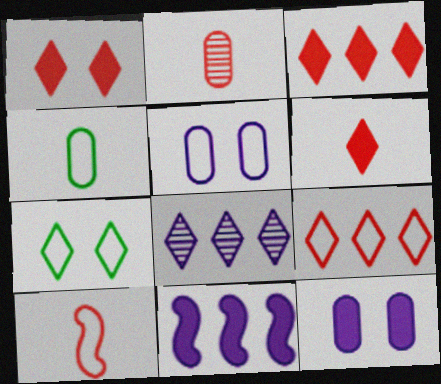[[1, 3, 6], 
[2, 6, 10], 
[2, 7, 11], 
[6, 7, 8]]